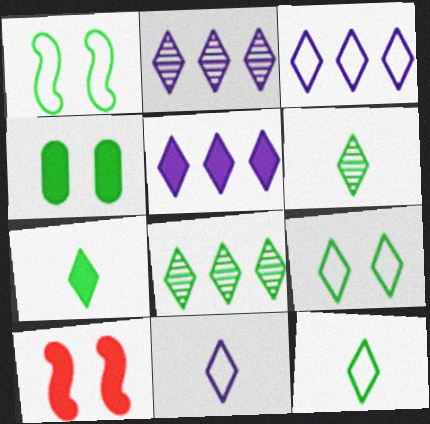[[2, 3, 5], 
[6, 7, 12], 
[7, 8, 9]]